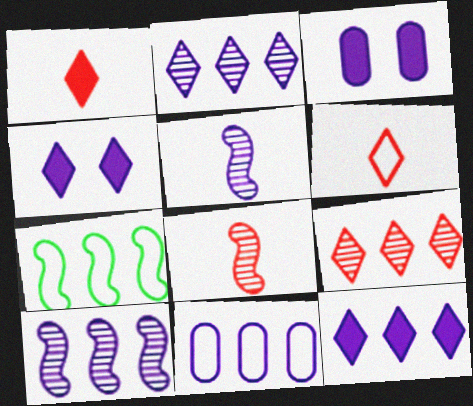[[4, 5, 11], 
[10, 11, 12]]